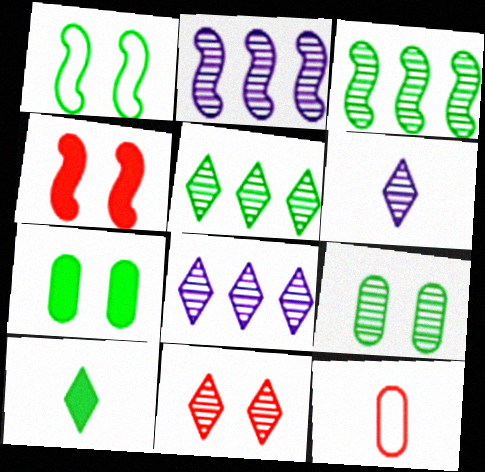[[5, 6, 11]]